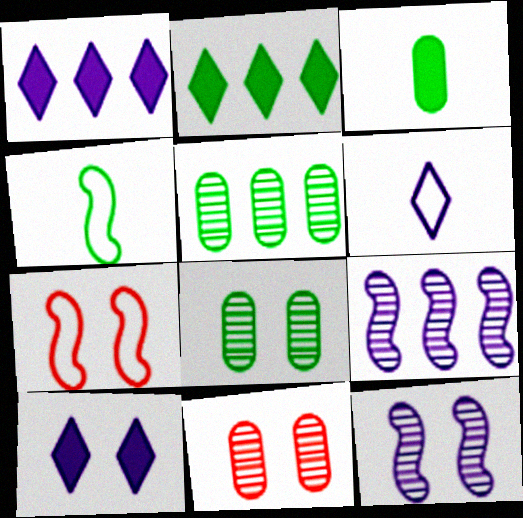[[1, 4, 11], 
[2, 4, 8], 
[7, 8, 10]]